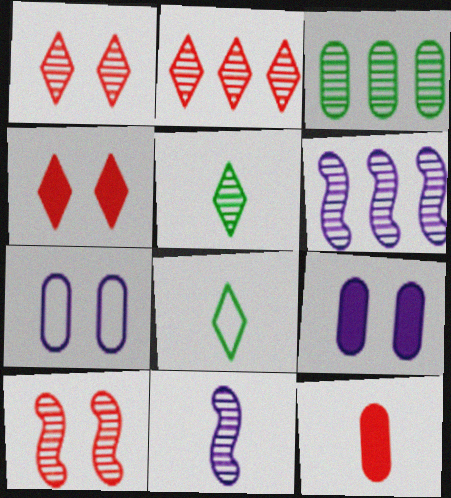[[1, 3, 11], 
[2, 3, 6], 
[3, 7, 12], 
[8, 11, 12]]